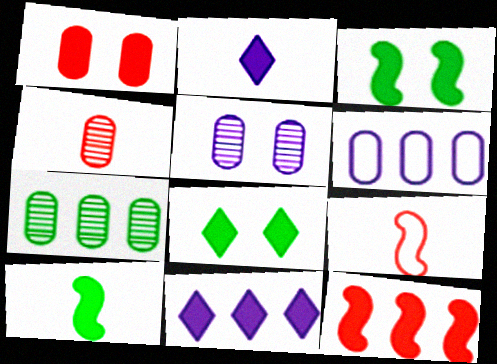[[1, 10, 11], 
[4, 5, 7]]